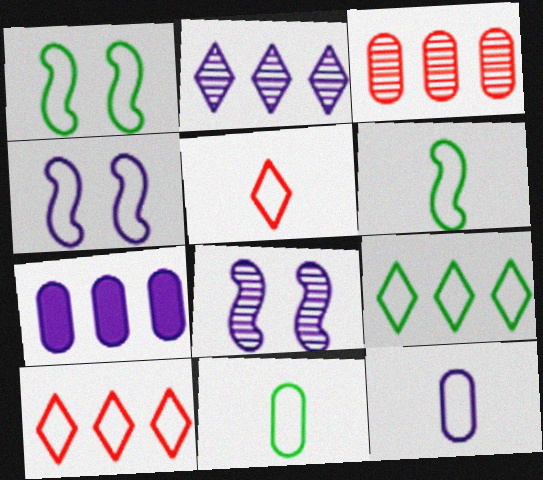[[1, 9, 11], 
[1, 10, 12], 
[4, 10, 11], 
[5, 6, 12]]